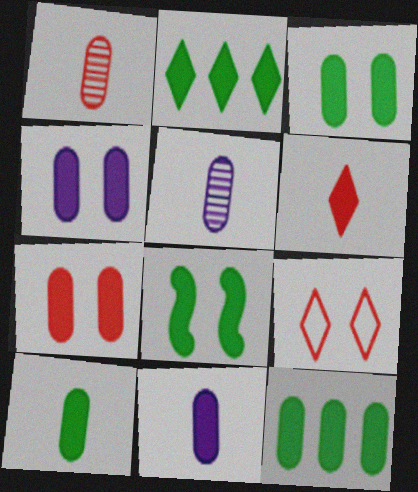[[2, 8, 10], 
[3, 4, 7], 
[3, 10, 12], 
[7, 11, 12]]